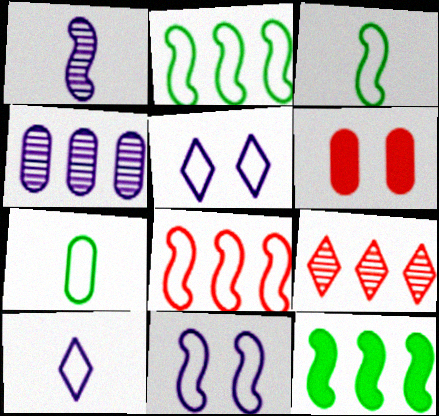[[3, 8, 11], 
[4, 6, 7], 
[5, 7, 8]]